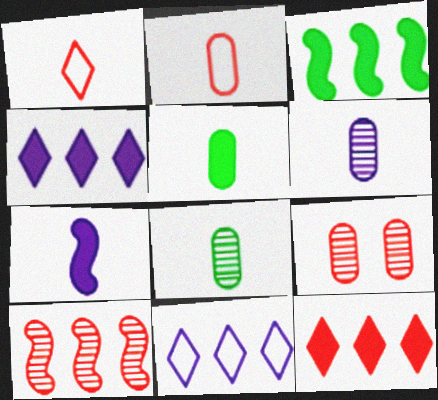[[1, 7, 8], 
[2, 5, 6]]